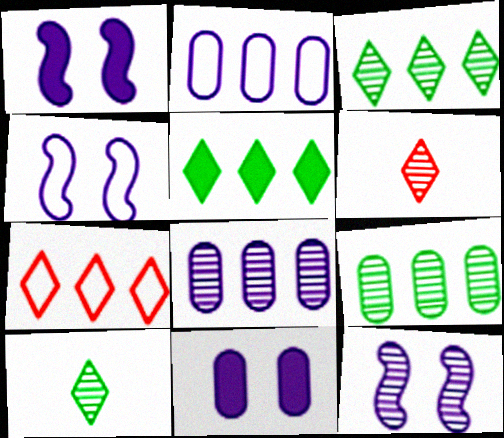[[1, 4, 12], 
[6, 9, 12]]